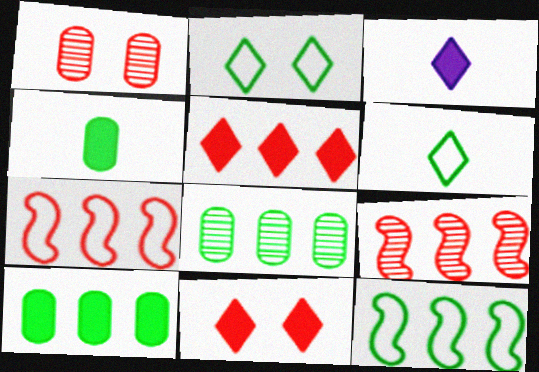[[1, 3, 12]]